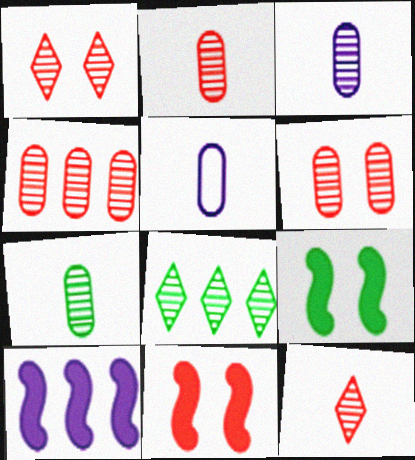[[2, 3, 7], 
[2, 4, 6], 
[5, 8, 11]]